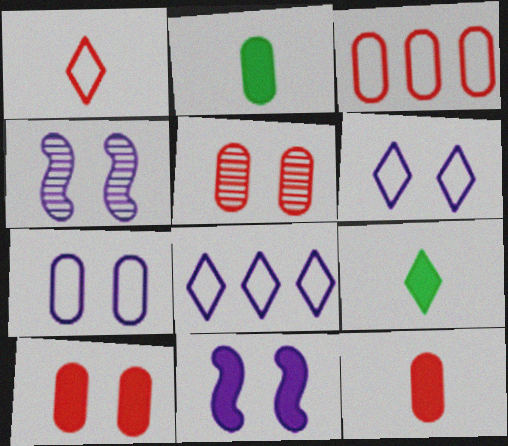[[3, 4, 9], 
[3, 5, 12]]